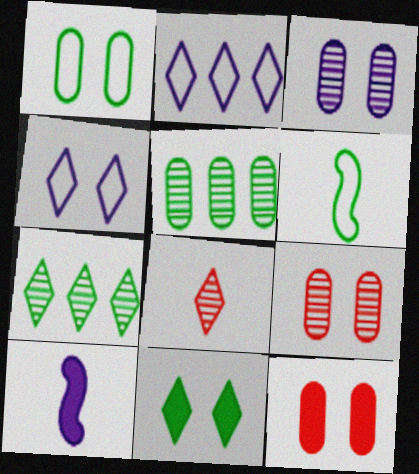[[1, 3, 12], 
[2, 3, 10], 
[2, 8, 11], 
[5, 6, 11]]